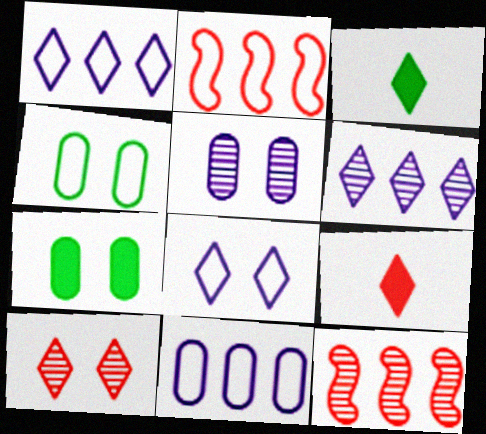[[1, 3, 10], 
[2, 3, 5]]